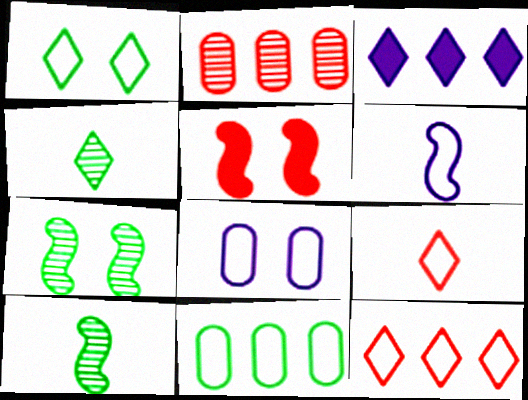[[2, 5, 9]]